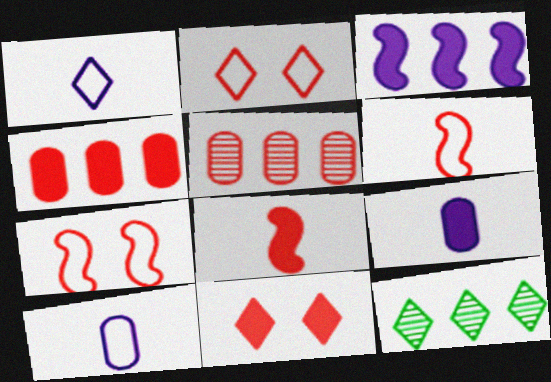[[1, 11, 12], 
[2, 5, 8], 
[4, 8, 11], 
[5, 6, 11], 
[7, 9, 12]]